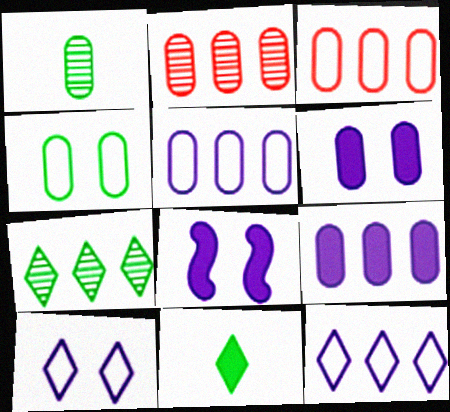[[1, 3, 6]]